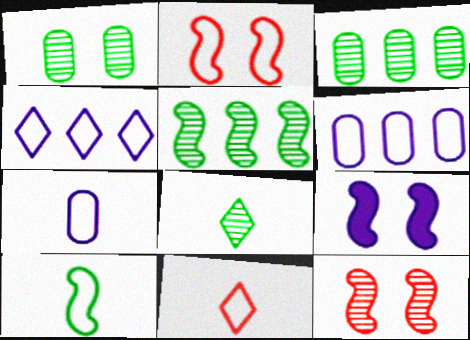[[1, 5, 8], 
[3, 9, 11], 
[7, 10, 11]]